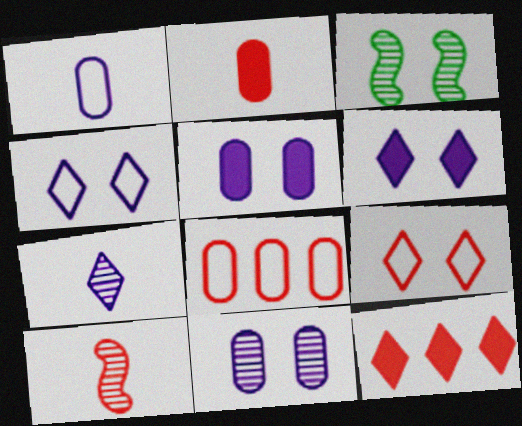[[1, 3, 12], 
[3, 5, 9]]